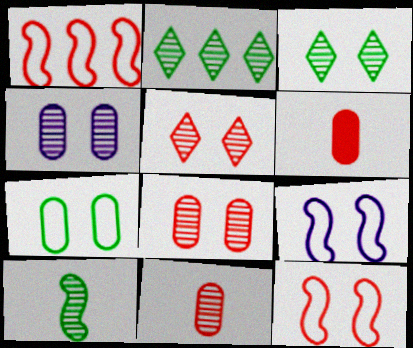[[1, 5, 6], 
[2, 6, 9]]